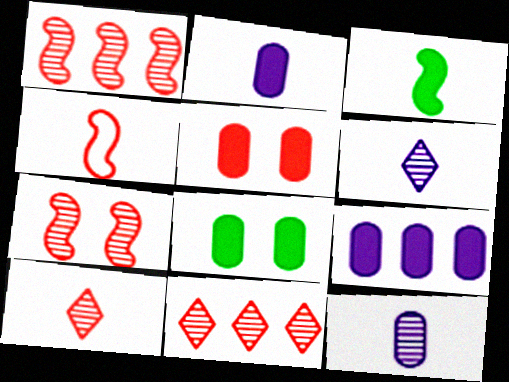[[4, 5, 11]]